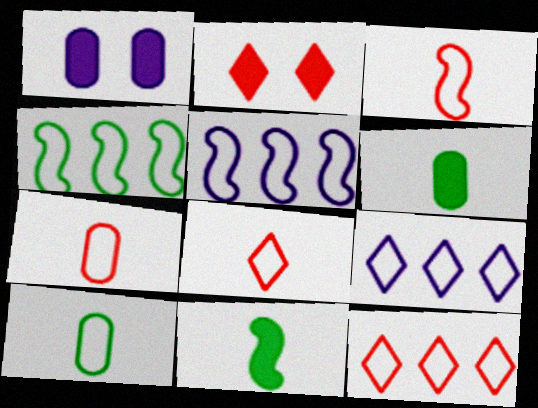[[3, 7, 8]]